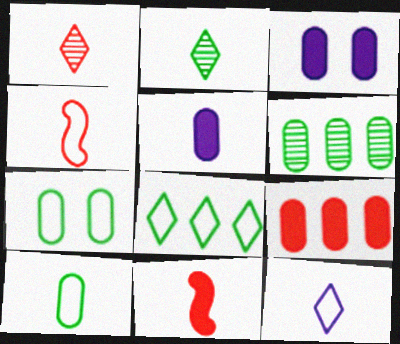[[2, 4, 5], 
[4, 10, 12]]